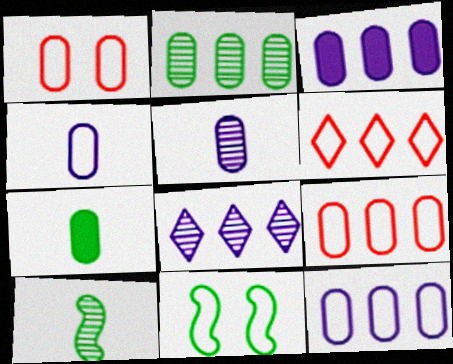[[2, 3, 9], 
[4, 6, 11]]